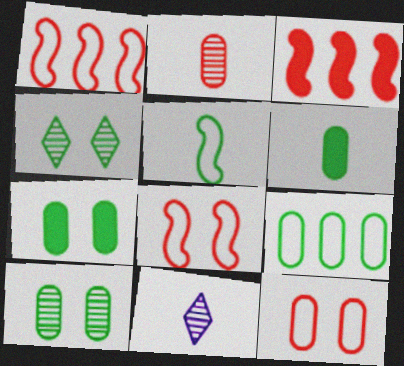[[1, 7, 11], 
[6, 9, 10]]